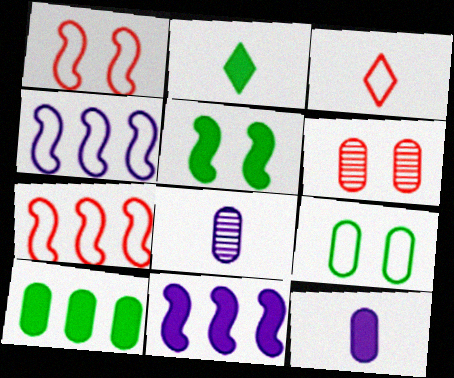[[2, 4, 6], 
[2, 5, 10], 
[3, 4, 9]]